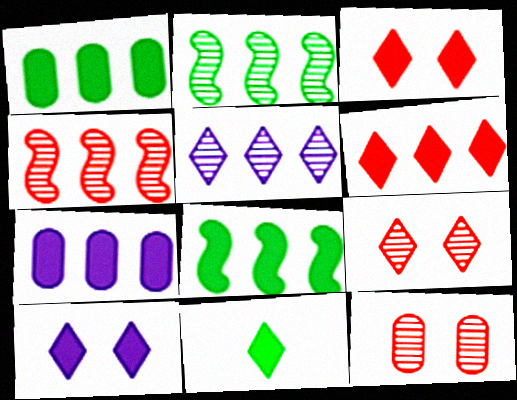[[6, 7, 8], 
[6, 10, 11]]